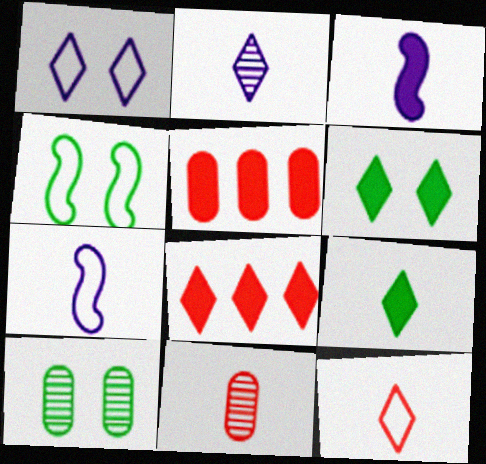[[2, 4, 5], 
[2, 9, 12], 
[3, 5, 6], 
[4, 6, 10], 
[7, 8, 10], 
[7, 9, 11]]